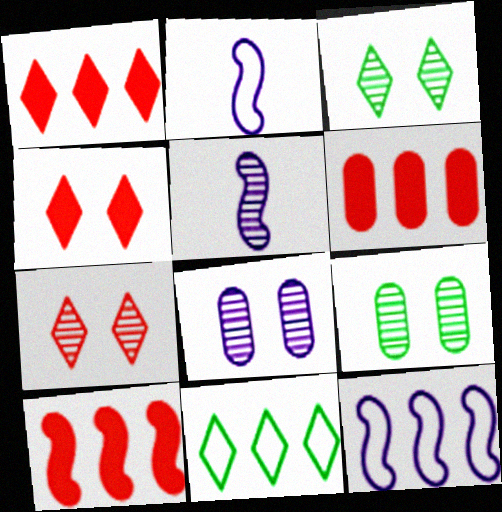[[1, 2, 9], 
[1, 6, 10], 
[2, 3, 6]]